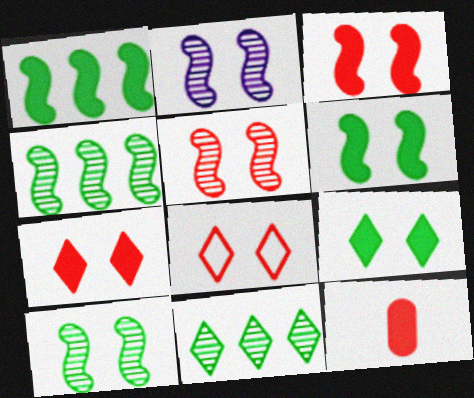[[2, 5, 10]]